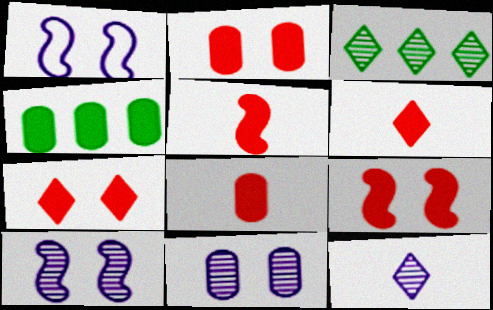[[1, 3, 8], 
[2, 7, 9], 
[5, 6, 8]]